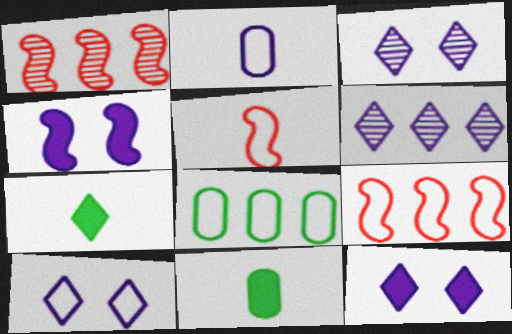[[1, 10, 11], 
[2, 4, 6], 
[3, 9, 11], 
[3, 10, 12], 
[5, 8, 10]]